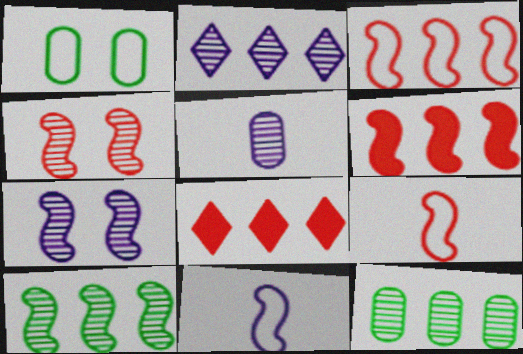[[2, 5, 7], 
[4, 6, 9]]